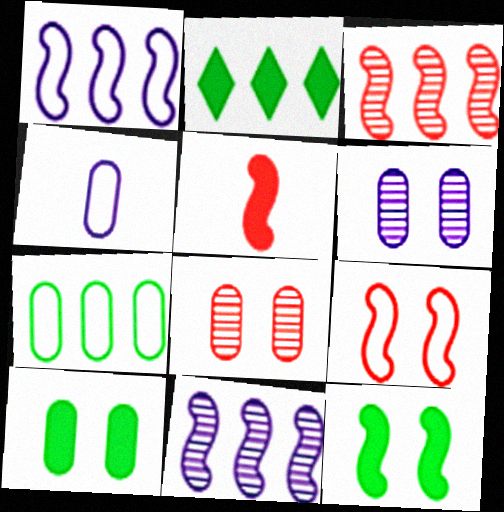[[3, 5, 9]]